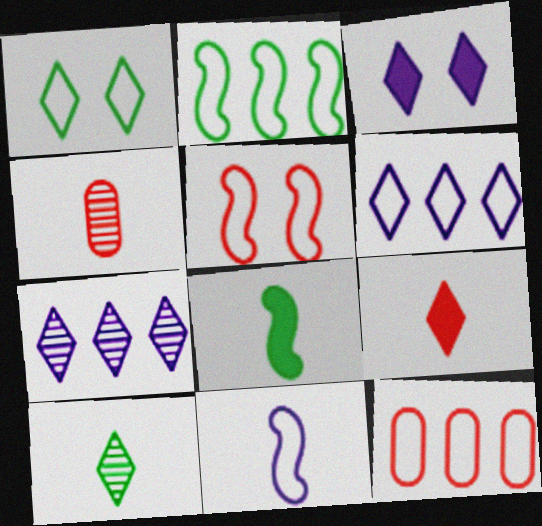[[1, 7, 9], 
[1, 11, 12], 
[2, 3, 4], 
[2, 5, 11], 
[2, 6, 12]]